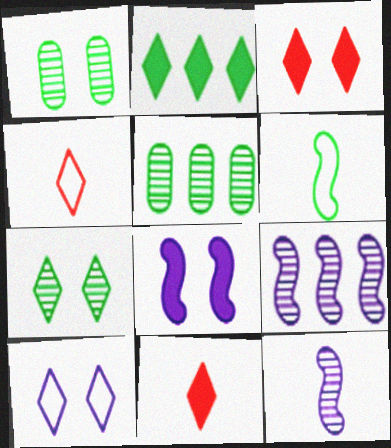[[1, 2, 6], 
[3, 7, 10], 
[4, 5, 8]]